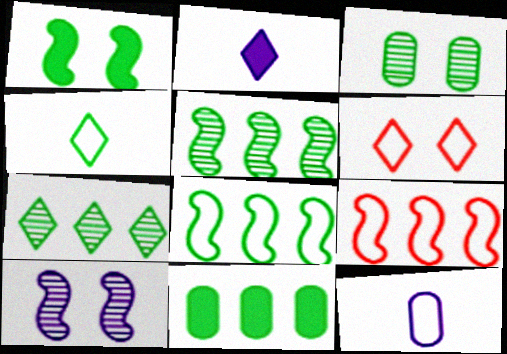[[2, 3, 9], 
[2, 6, 7], 
[6, 8, 12], 
[7, 8, 11]]